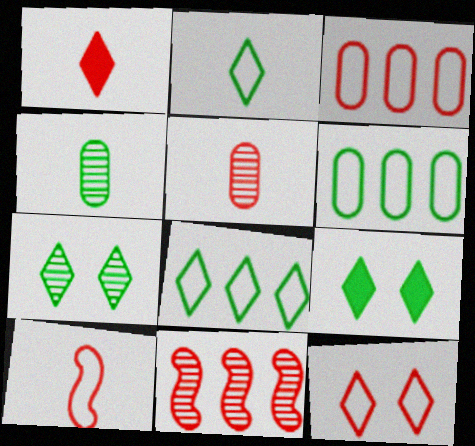[[1, 5, 10], 
[3, 10, 12]]